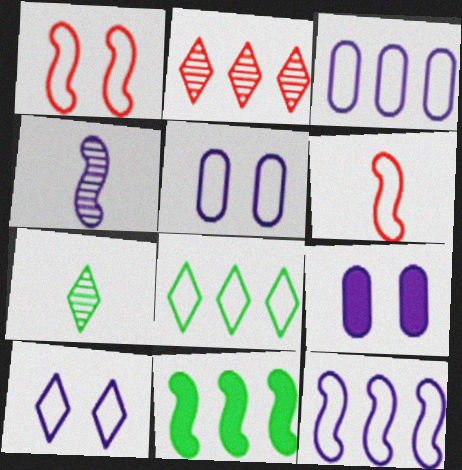[[1, 4, 11], 
[2, 3, 11], 
[5, 6, 8]]